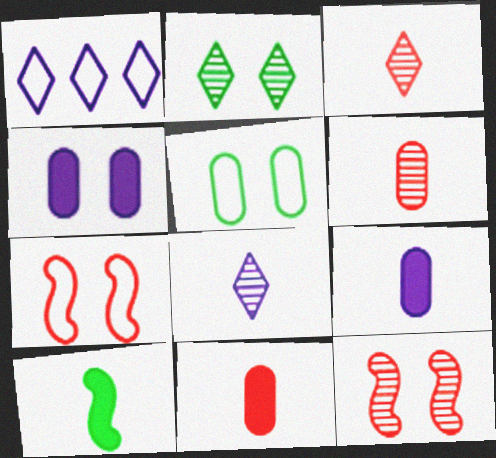[[2, 4, 7]]